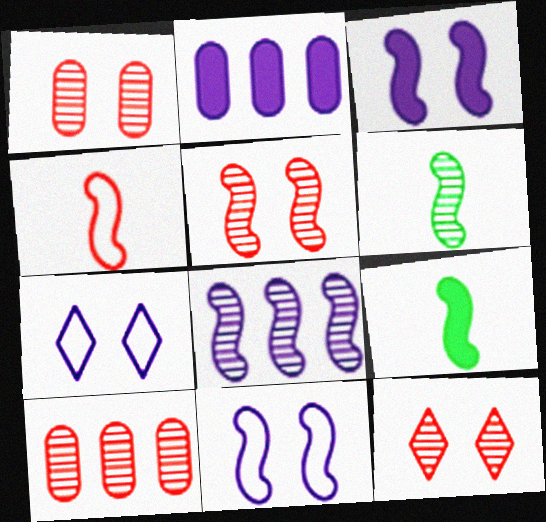[[1, 5, 12], 
[5, 6, 8], 
[7, 9, 10]]